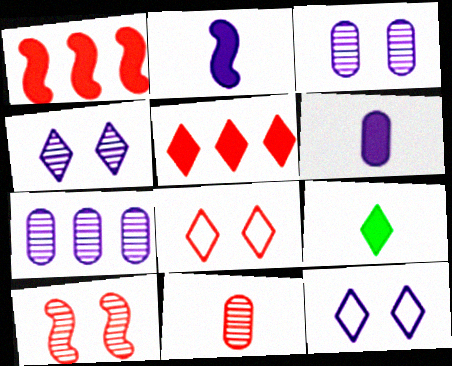[[1, 8, 11], 
[2, 7, 12]]